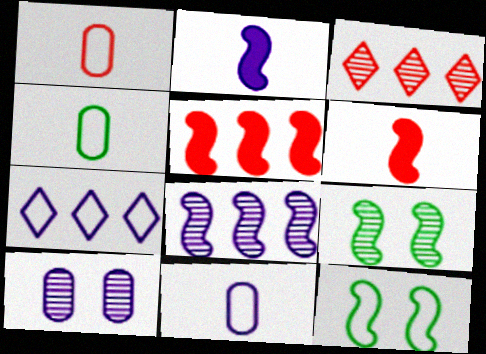[[1, 4, 11], 
[1, 7, 12], 
[2, 7, 10], 
[6, 8, 12]]